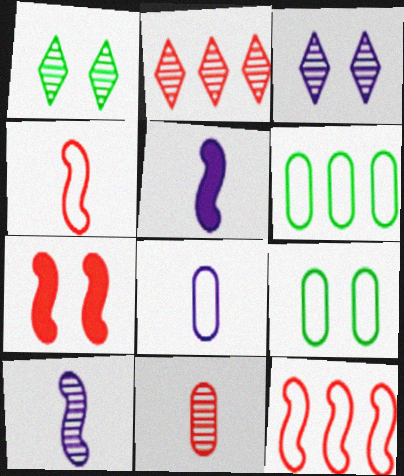[[2, 5, 9], 
[3, 7, 9]]